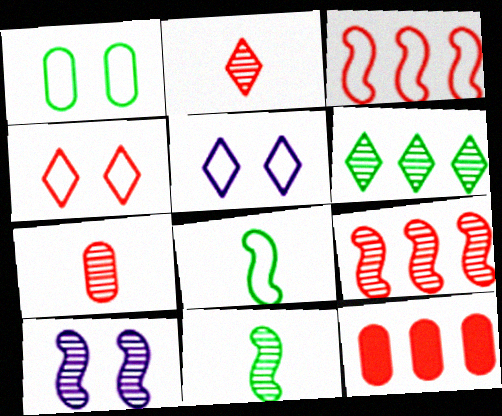[[5, 11, 12], 
[6, 7, 10], 
[9, 10, 11]]